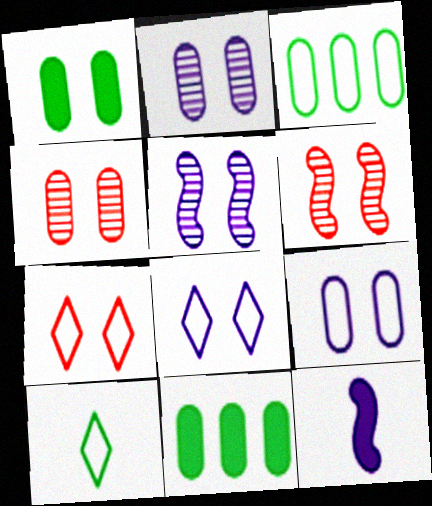[[1, 4, 9], 
[1, 5, 7], 
[1, 6, 8]]